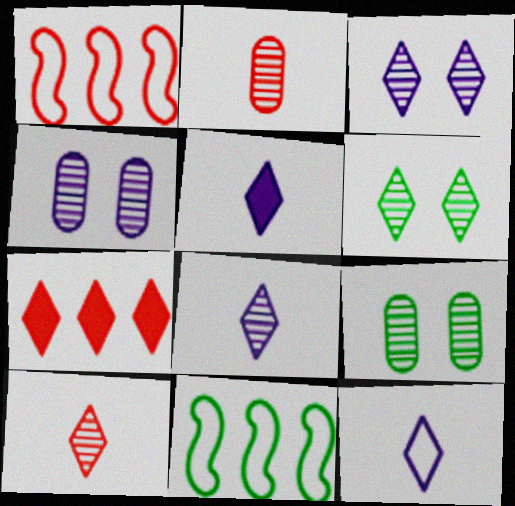[[1, 5, 9], 
[5, 8, 12], 
[6, 7, 12]]